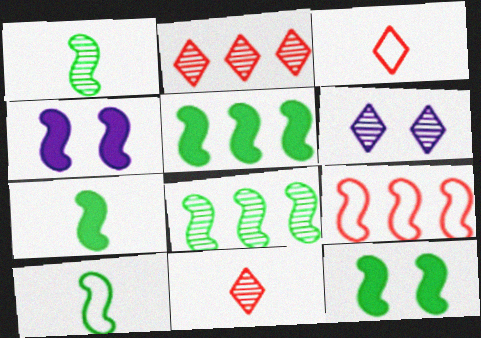[[1, 4, 9], 
[1, 7, 10], 
[5, 7, 12], 
[8, 10, 12]]